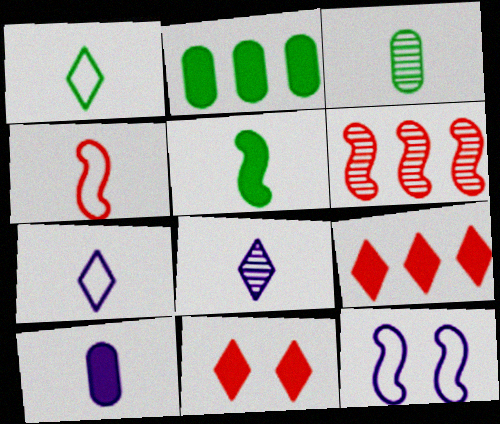[[1, 3, 5], 
[3, 9, 12], 
[5, 6, 12]]